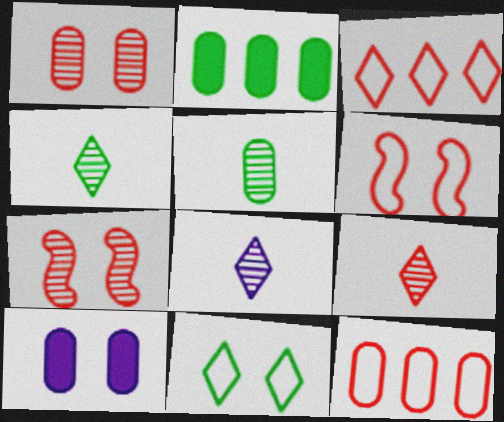[[2, 6, 8], 
[4, 8, 9], 
[5, 10, 12], 
[7, 10, 11]]